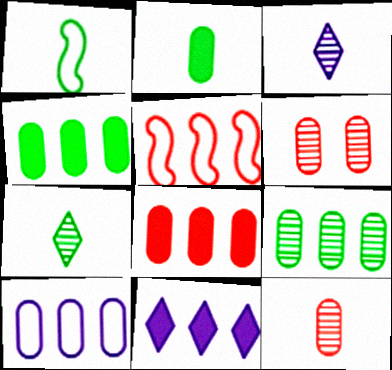[[1, 2, 7], 
[1, 6, 11], 
[2, 6, 10], 
[5, 9, 11], 
[8, 9, 10]]